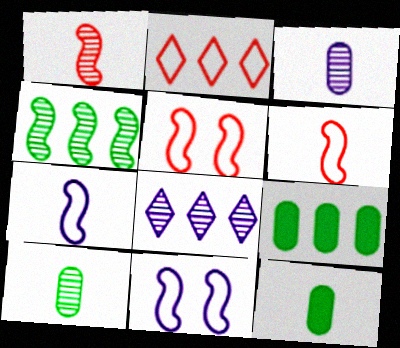[[5, 8, 12]]